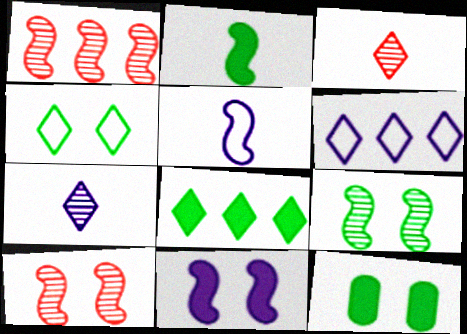[[2, 8, 12], 
[4, 9, 12]]